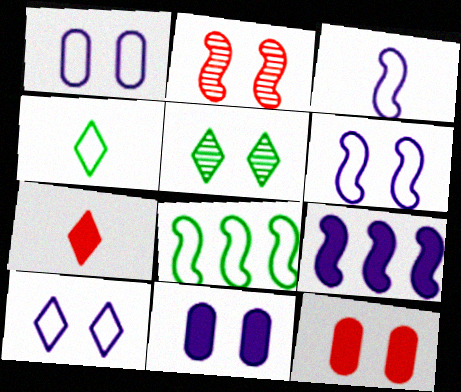[[1, 6, 10], 
[5, 6, 12]]